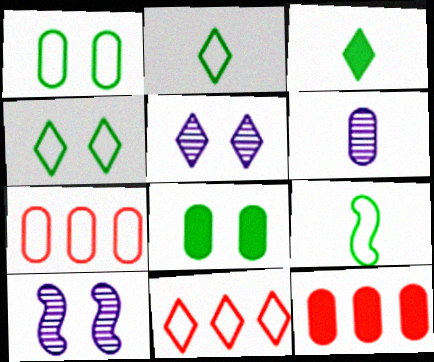[[1, 6, 12], 
[2, 10, 12], 
[3, 5, 11], 
[3, 7, 10], 
[5, 9, 12], 
[6, 7, 8]]